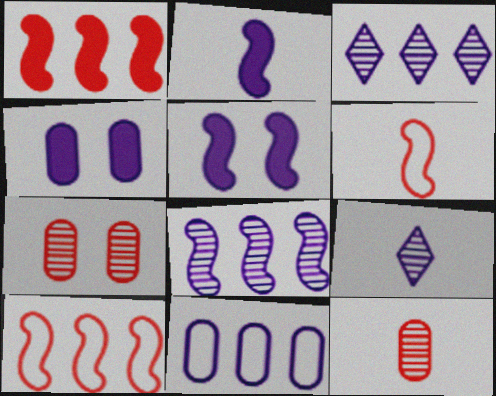[[5, 9, 11]]